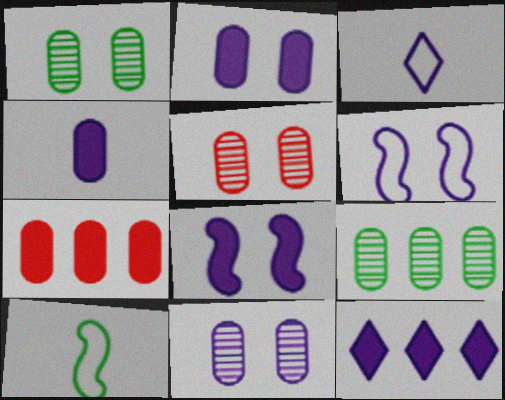[[1, 5, 11], 
[4, 8, 12], 
[5, 10, 12]]